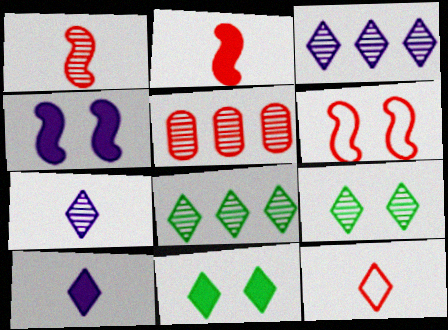[[3, 11, 12]]